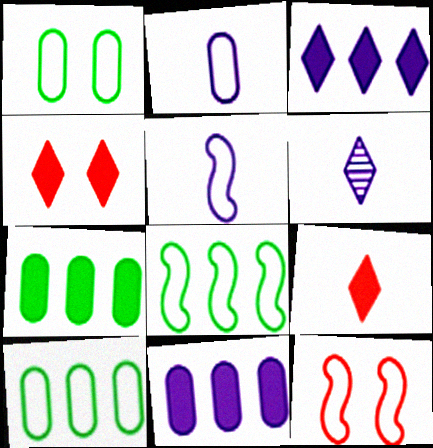[[5, 8, 12], 
[6, 7, 12]]